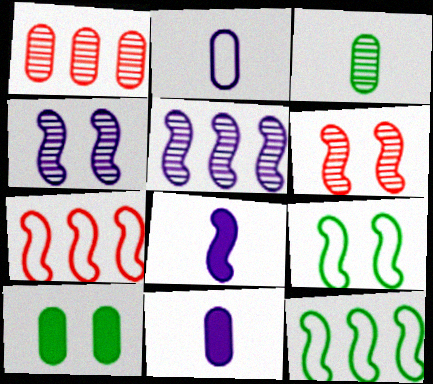[[1, 2, 10], 
[6, 8, 12]]